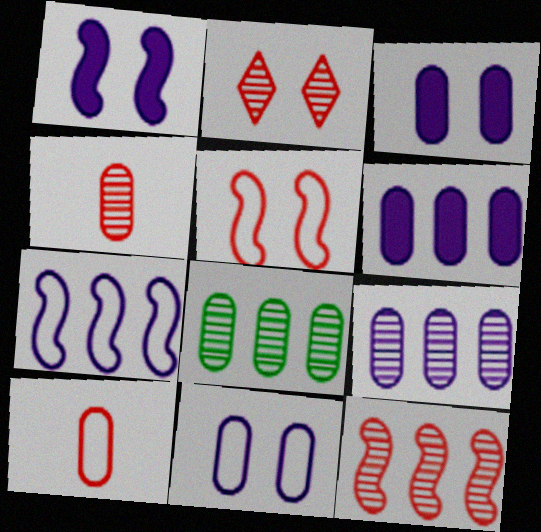[[2, 4, 12], 
[3, 8, 10]]